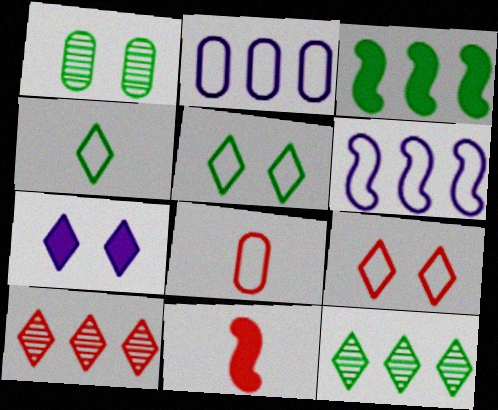[[1, 3, 4], 
[2, 3, 10], 
[4, 7, 10], 
[5, 6, 8]]